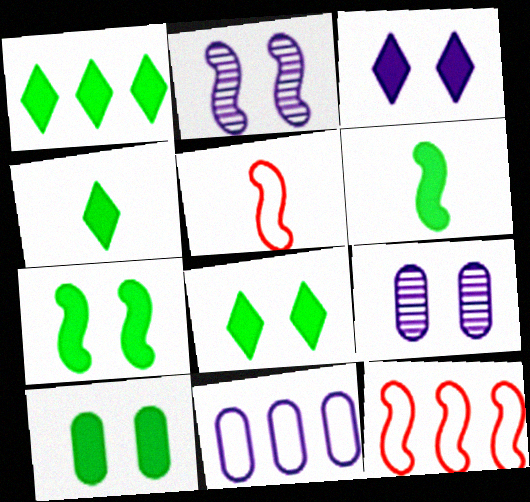[[1, 4, 8], 
[1, 5, 9], 
[1, 6, 10], 
[2, 6, 12], 
[4, 9, 12], 
[7, 8, 10]]